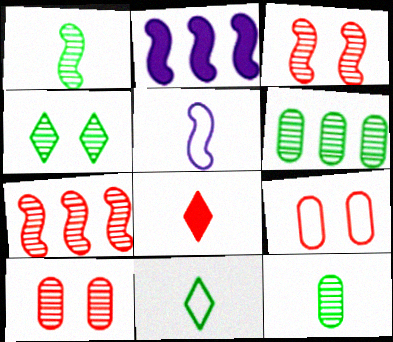[[1, 4, 6], 
[2, 10, 11], 
[5, 8, 12], 
[7, 8, 9]]